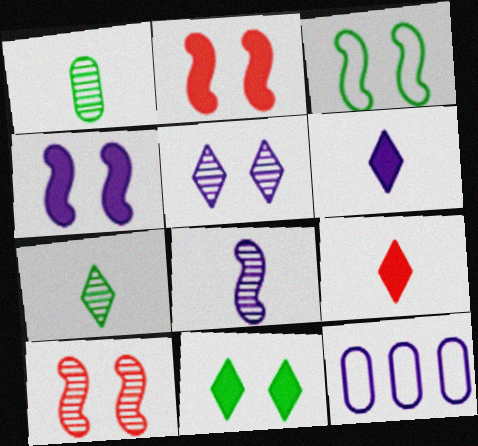[[2, 7, 12], 
[3, 4, 10]]